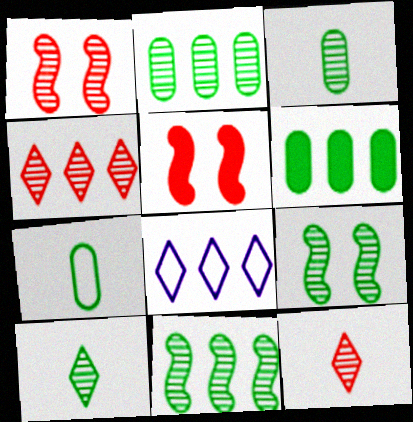[[2, 9, 10], 
[3, 5, 8]]